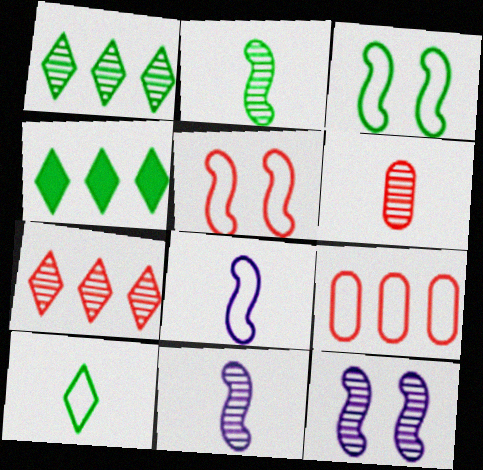[[1, 6, 12]]